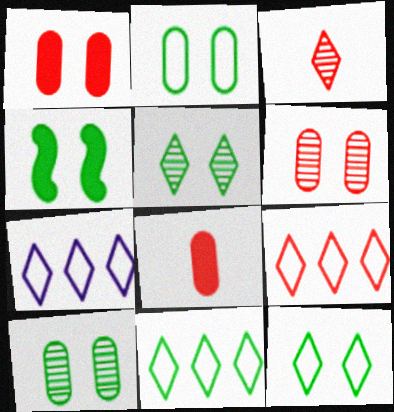[[2, 4, 5], 
[4, 10, 12], 
[7, 9, 11]]